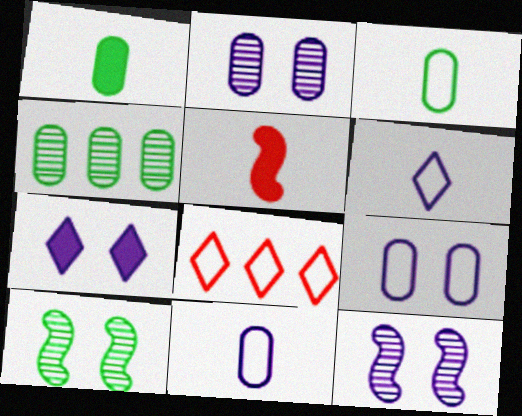[[1, 8, 12], 
[7, 9, 12]]